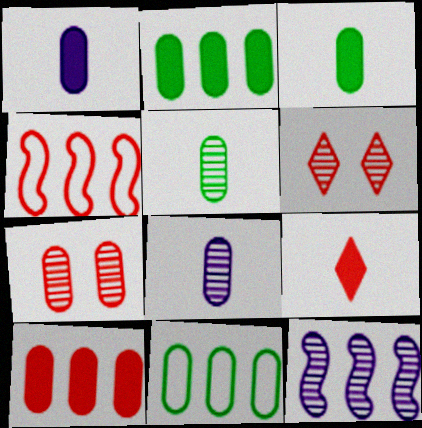[[1, 7, 11], 
[4, 7, 9], 
[5, 6, 12]]